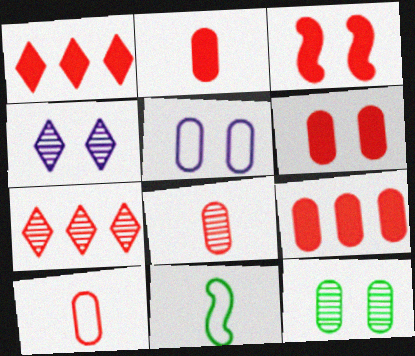[[1, 2, 3], 
[2, 6, 9], 
[2, 8, 10], 
[3, 7, 10], 
[4, 9, 11], 
[5, 6, 12]]